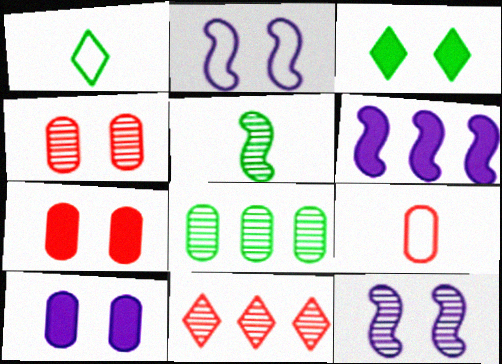[[1, 4, 6], 
[2, 3, 4], 
[8, 9, 10]]